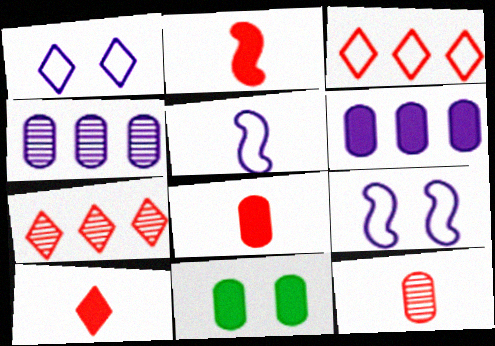[[2, 8, 10], 
[5, 7, 11], 
[6, 8, 11]]